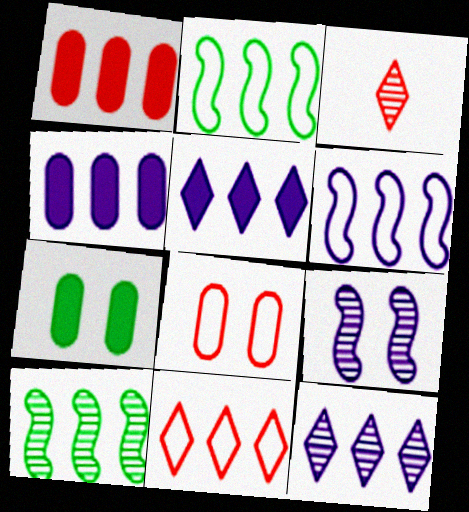[[1, 2, 12], 
[3, 6, 7], 
[4, 6, 12], 
[4, 10, 11]]